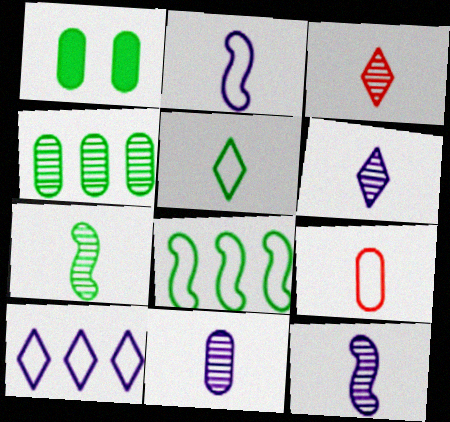[[2, 5, 9], 
[3, 7, 11], 
[6, 11, 12]]